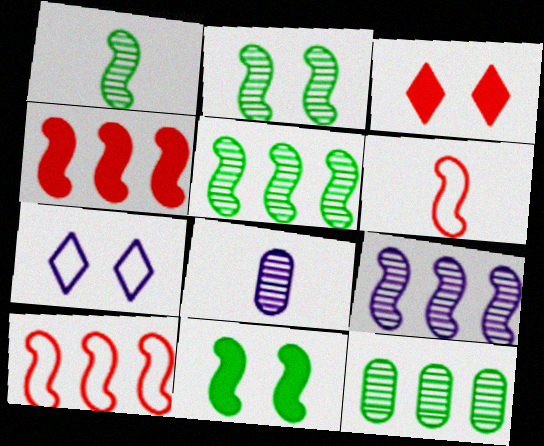[[1, 2, 5], 
[6, 9, 11]]